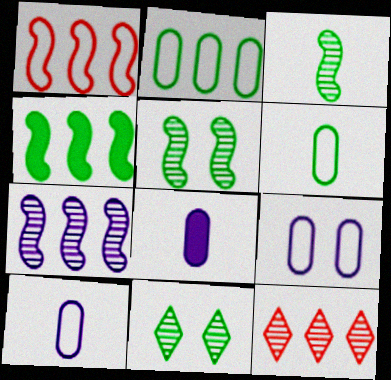[[1, 4, 7], 
[1, 8, 11], 
[4, 6, 11]]